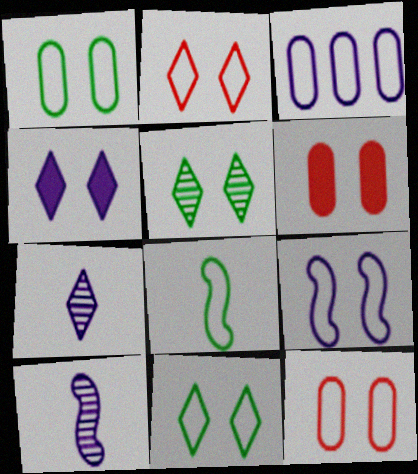[[1, 2, 9], 
[2, 3, 8], 
[2, 4, 5], 
[3, 4, 10], 
[5, 6, 9], 
[9, 11, 12]]